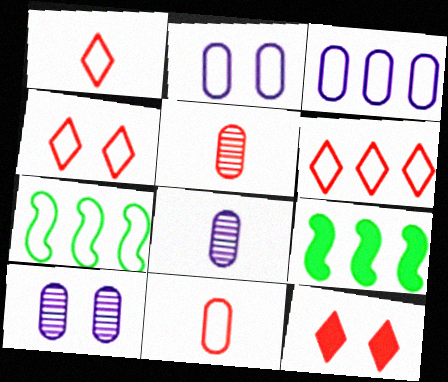[[1, 2, 7], 
[1, 4, 6], 
[1, 9, 10], 
[3, 6, 7], 
[4, 8, 9], 
[7, 8, 12]]